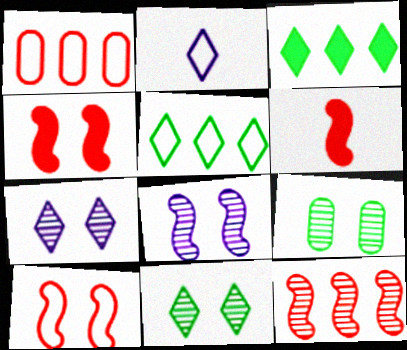[[6, 10, 12]]